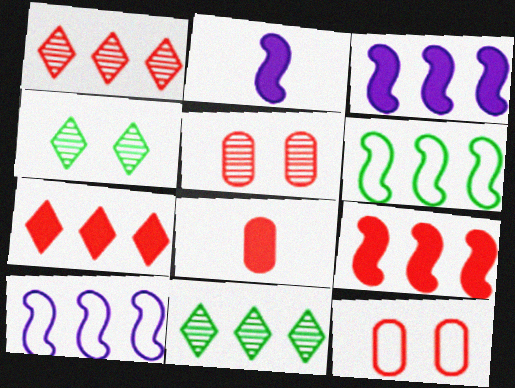[[2, 11, 12], 
[4, 8, 10]]